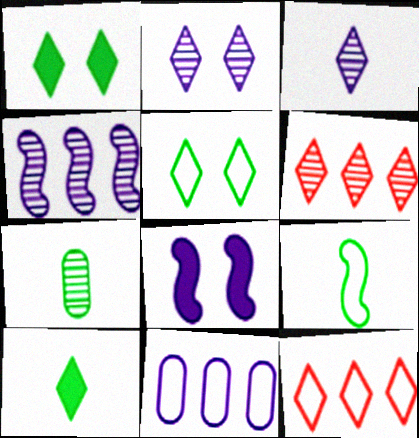[[1, 3, 12], 
[2, 10, 12], 
[3, 8, 11], 
[7, 8, 12], 
[7, 9, 10]]